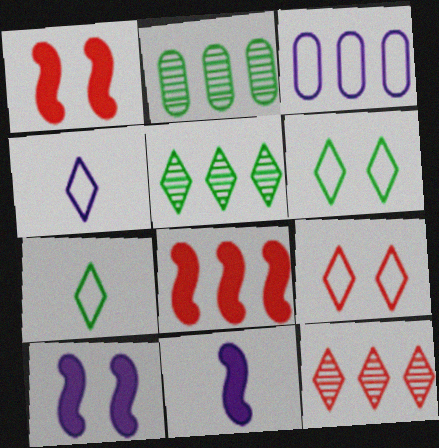[[1, 2, 4], 
[2, 9, 11], 
[3, 5, 8]]